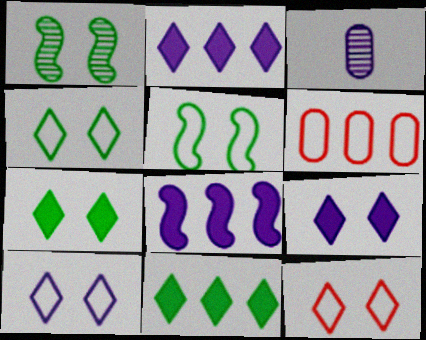[[3, 8, 10], 
[4, 10, 12]]